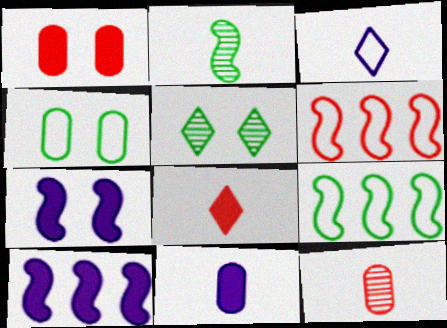[[2, 6, 7], 
[3, 4, 6], 
[5, 6, 11]]